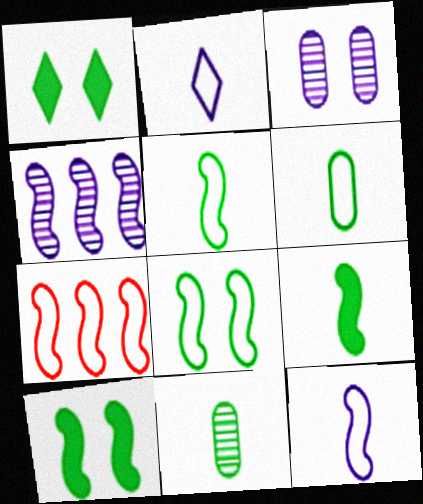[[7, 8, 12]]